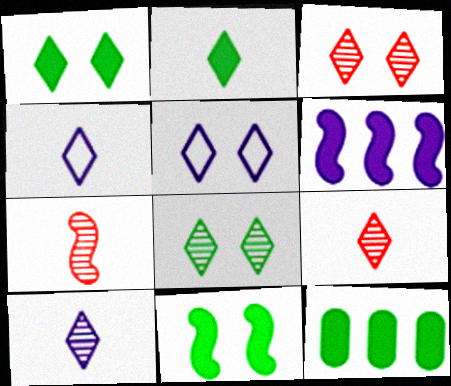[[1, 3, 5], 
[2, 4, 9], 
[2, 11, 12], 
[5, 7, 12]]